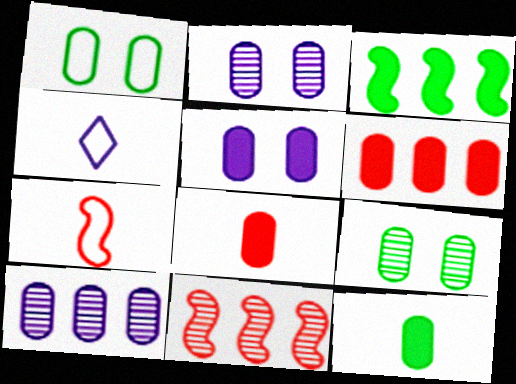[[1, 8, 10], 
[5, 6, 12]]